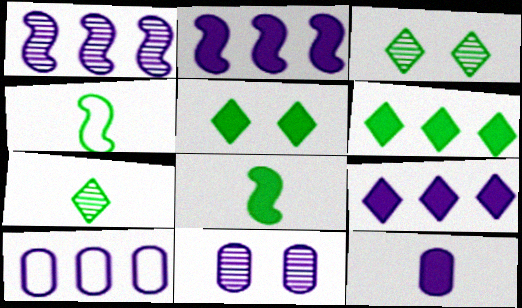[[1, 9, 10], 
[10, 11, 12]]